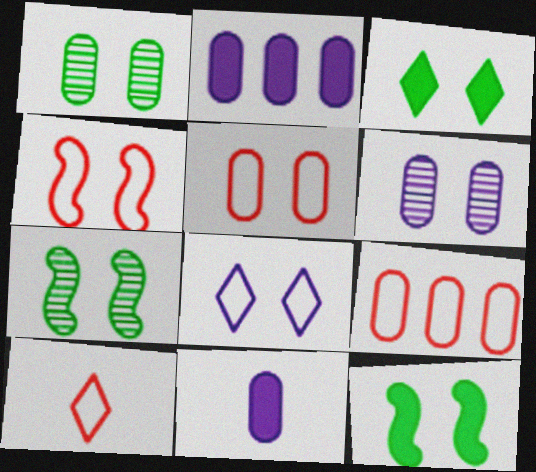[[1, 9, 11], 
[2, 7, 10], 
[3, 4, 6], 
[4, 9, 10]]